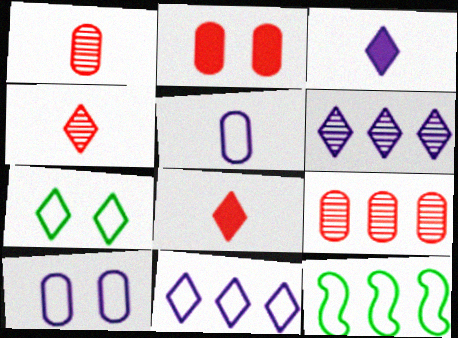[[6, 7, 8]]